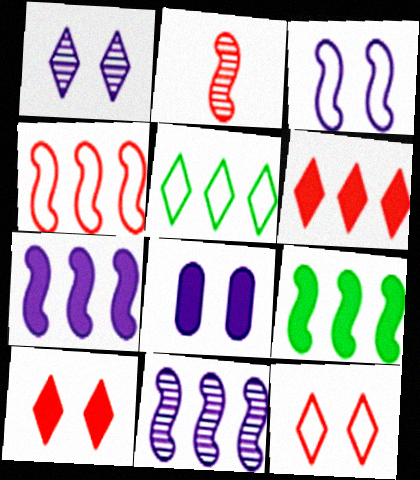[[1, 3, 8], 
[2, 3, 9], 
[2, 5, 8], 
[4, 9, 11]]